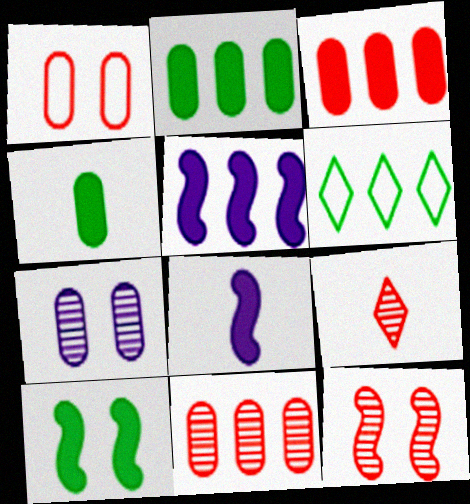[[5, 6, 11], 
[9, 11, 12]]